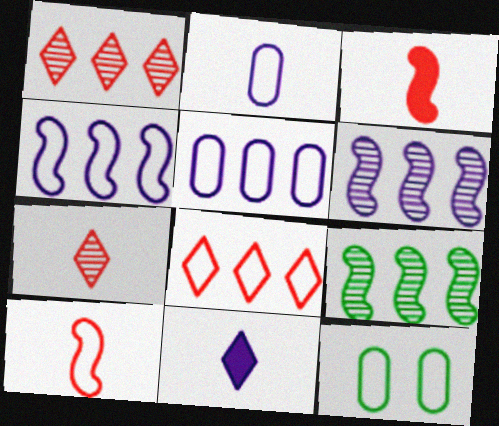[]